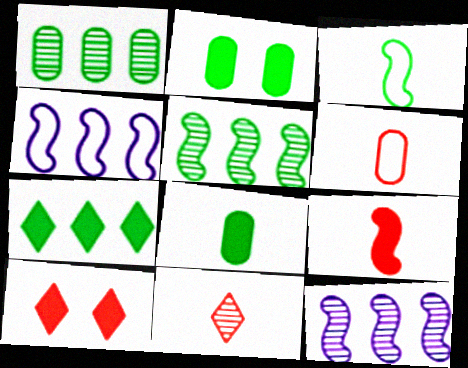[[2, 4, 11], 
[6, 9, 11]]